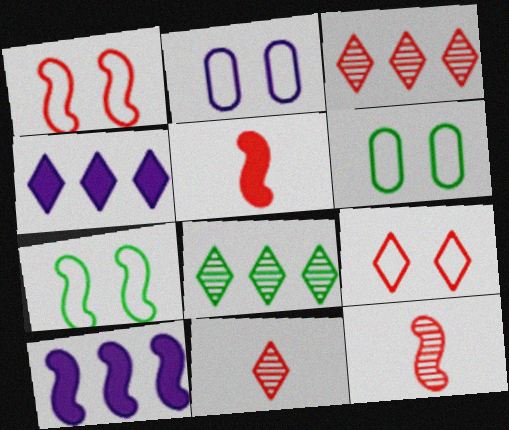[[2, 5, 8], 
[2, 7, 9], 
[4, 6, 12], 
[6, 10, 11], 
[7, 10, 12]]